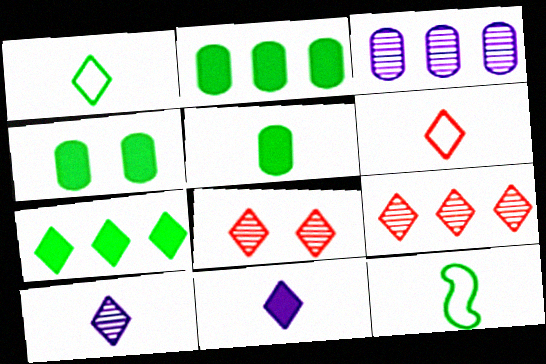[[2, 4, 5]]